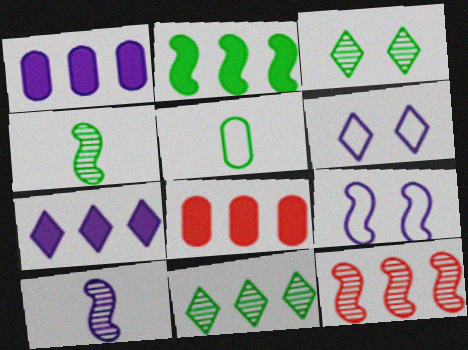[[1, 6, 10], 
[2, 3, 5], 
[2, 7, 8], 
[4, 6, 8]]